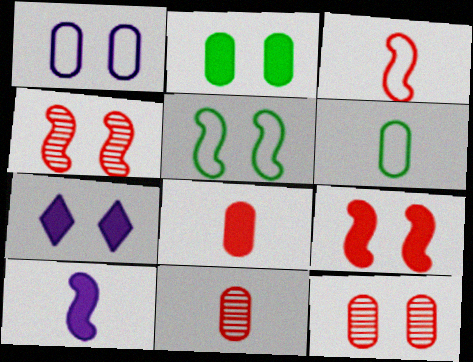[[1, 2, 12], 
[2, 7, 9], 
[5, 7, 12]]